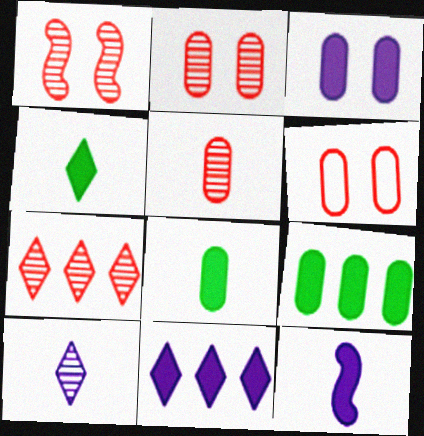[[1, 5, 7], 
[3, 11, 12]]